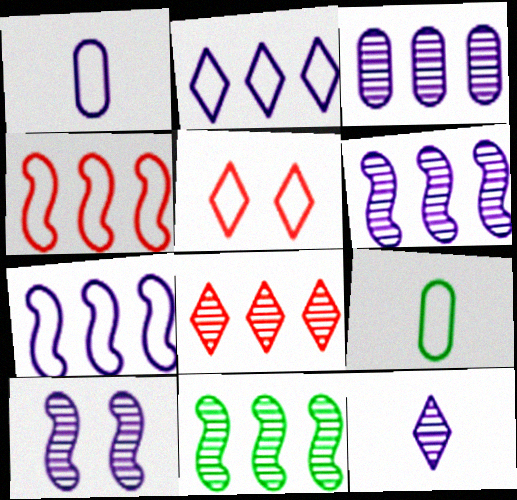[[3, 8, 11], 
[3, 10, 12], 
[5, 7, 9]]